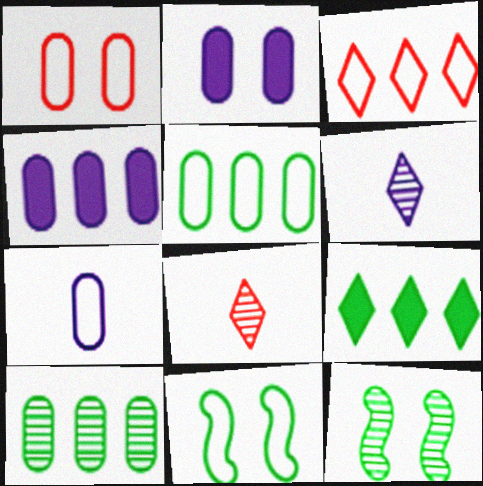[[1, 5, 7], 
[3, 7, 11], 
[4, 8, 11]]